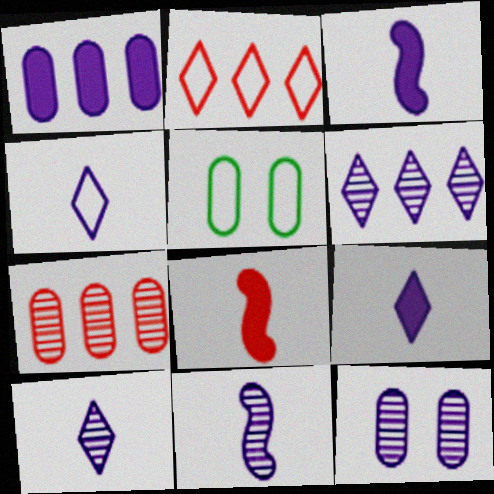[[4, 9, 10], 
[5, 6, 8], 
[6, 11, 12]]